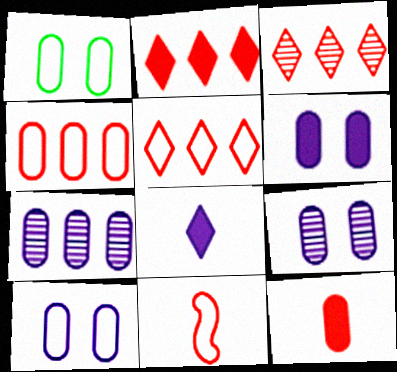[[1, 7, 12], 
[2, 3, 5], 
[6, 9, 10]]